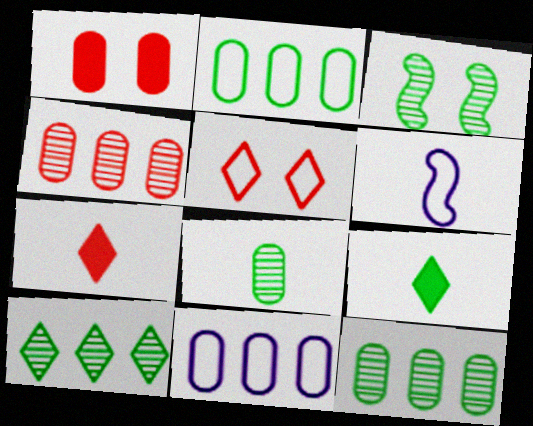[[1, 6, 10], 
[1, 8, 11], 
[2, 3, 9], 
[2, 5, 6], 
[3, 7, 11], 
[3, 8, 10], 
[6, 7, 8]]